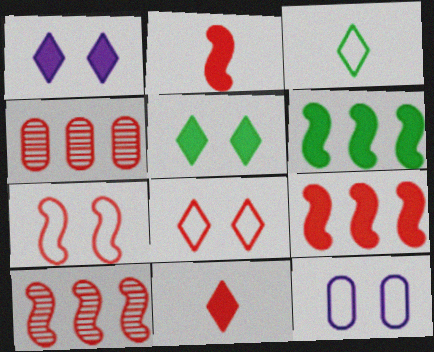[[2, 4, 8], 
[2, 7, 10], 
[4, 7, 11]]